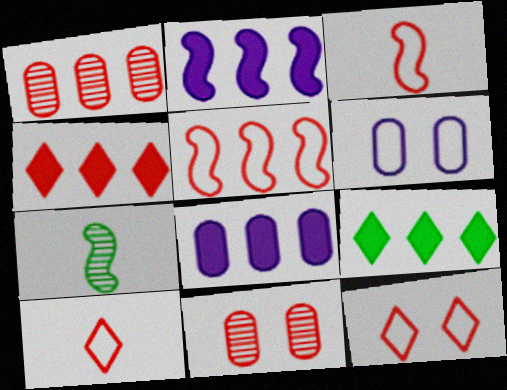[[1, 4, 5], 
[3, 4, 11], 
[4, 6, 7], 
[7, 8, 12]]